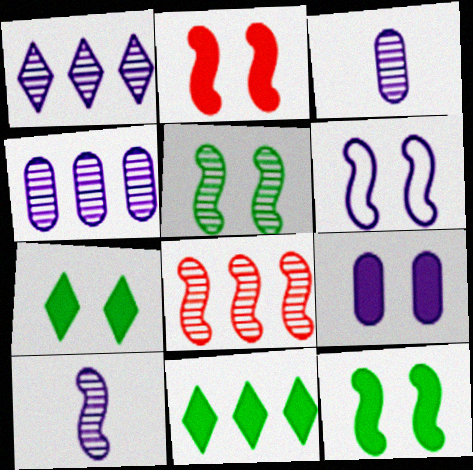[[2, 5, 6], 
[2, 7, 9], 
[5, 8, 10]]